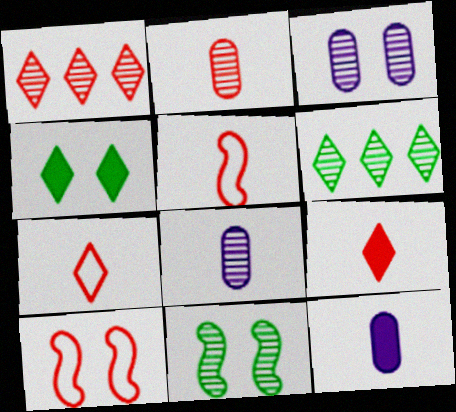[[1, 8, 11], 
[2, 5, 9], 
[3, 4, 10], 
[6, 10, 12]]